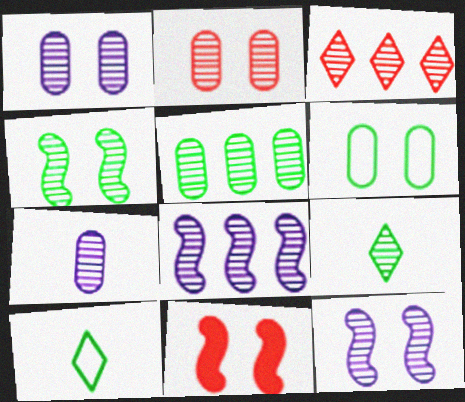[[2, 5, 7], 
[2, 8, 9], 
[3, 4, 7], 
[3, 5, 8], 
[4, 5, 9]]